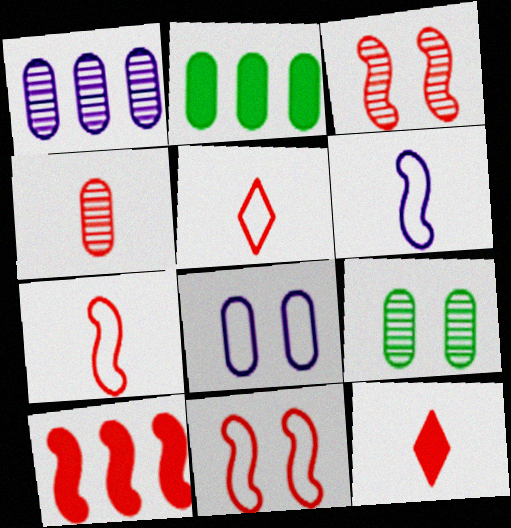[[1, 4, 9], 
[2, 4, 8], 
[3, 7, 10], 
[4, 7, 12]]